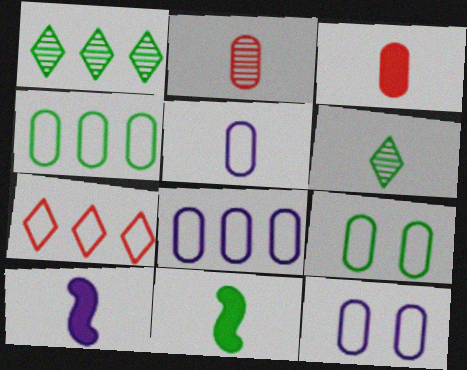[[1, 9, 11], 
[5, 8, 12]]